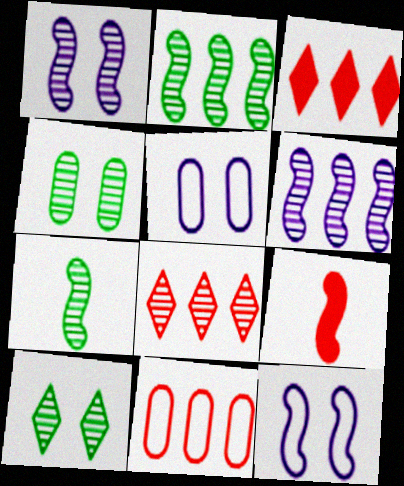[[2, 9, 12], 
[3, 5, 7]]